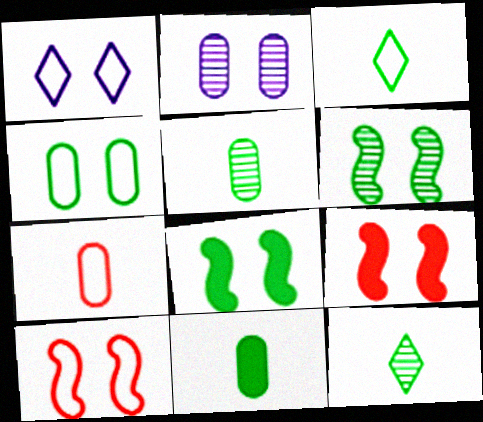[[1, 4, 10]]